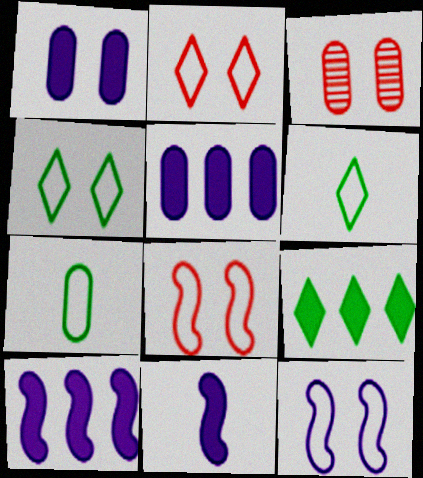[[3, 5, 7], 
[3, 6, 10]]